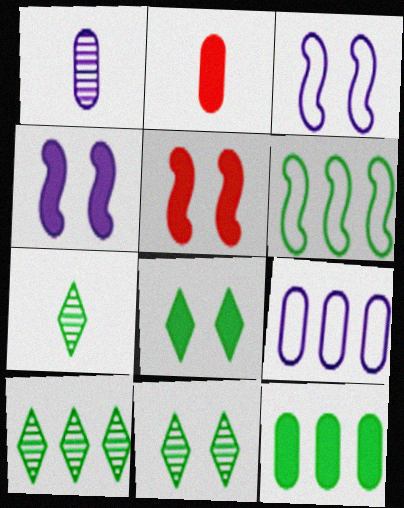[[2, 3, 10], 
[5, 7, 9], 
[6, 10, 12], 
[7, 10, 11]]